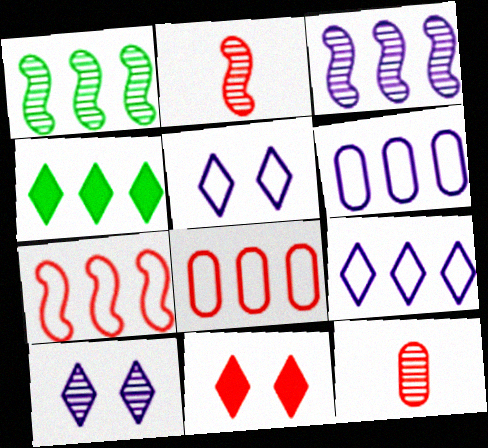[[1, 10, 12], 
[2, 8, 11], 
[3, 4, 8], 
[7, 11, 12]]